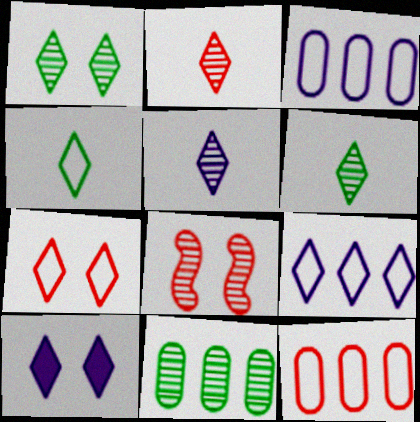[[1, 7, 10], 
[2, 5, 6], 
[4, 7, 9], 
[5, 8, 11], 
[5, 9, 10]]